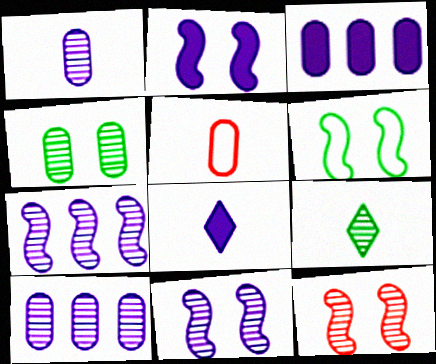[[2, 3, 8], 
[2, 6, 12], 
[3, 4, 5], 
[9, 10, 12]]